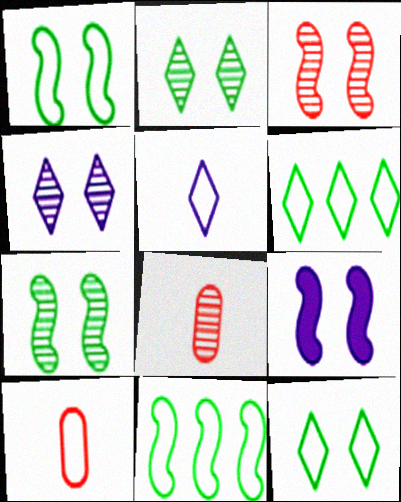[[1, 3, 9], 
[6, 8, 9]]